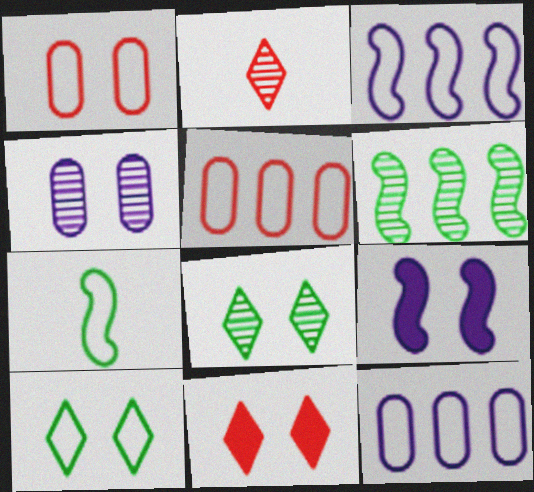[[1, 8, 9], 
[2, 4, 6]]